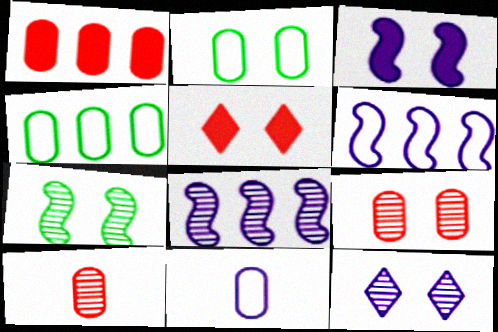[[7, 9, 12]]